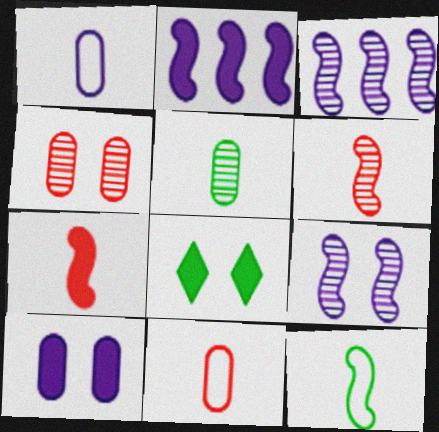[[3, 8, 11]]